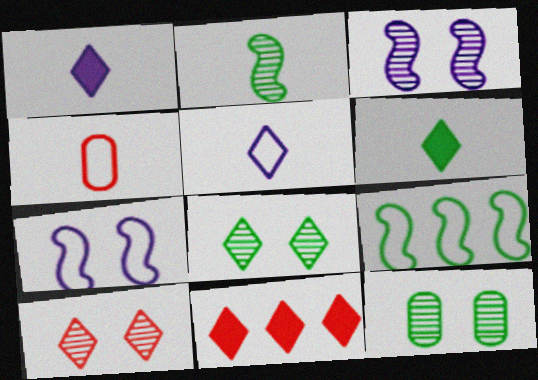[[1, 2, 4], 
[3, 10, 12], 
[5, 8, 11], 
[6, 9, 12]]